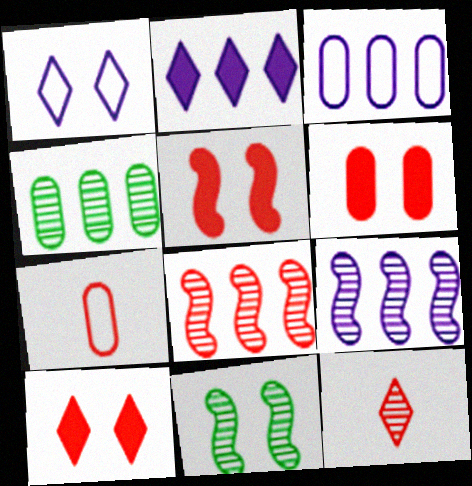[[1, 6, 11], 
[2, 3, 9], 
[2, 7, 11], 
[5, 6, 10], 
[7, 8, 10]]